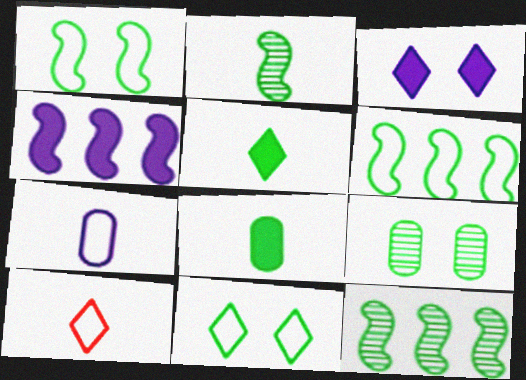[[4, 9, 10], 
[5, 6, 9], 
[8, 11, 12]]